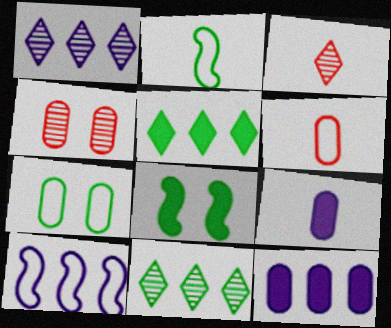[[1, 6, 8], 
[1, 10, 12], 
[2, 3, 9]]